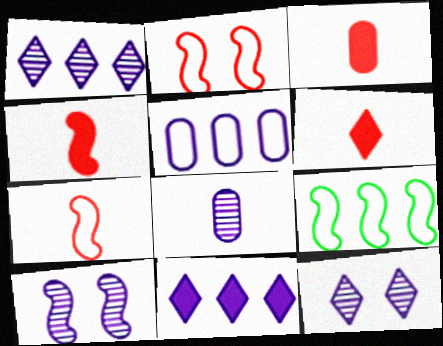[[1, 8, 10], 
[3, 4, 6], 
[3, 9, 12], 
[4, 9, 10]]